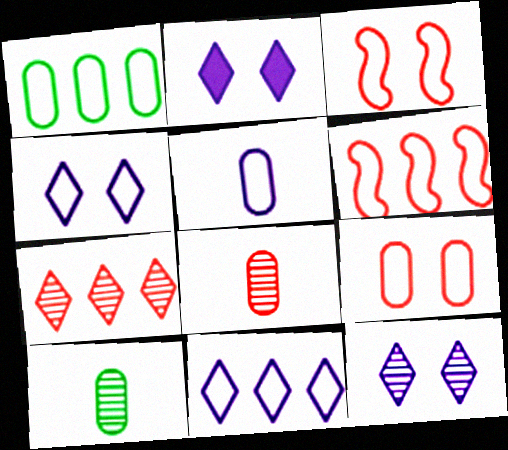[[1, 5, 9], 
[1, 6, 11], 
[2, 4, 12], 
[2, 6, 10]]